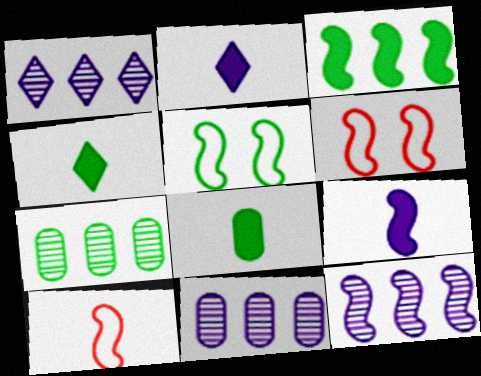[[1, 6, 8], 
[1, 11, 12], 
[2, 6, 7], 
[4, 5, 7], 
[4, 6, 11]]